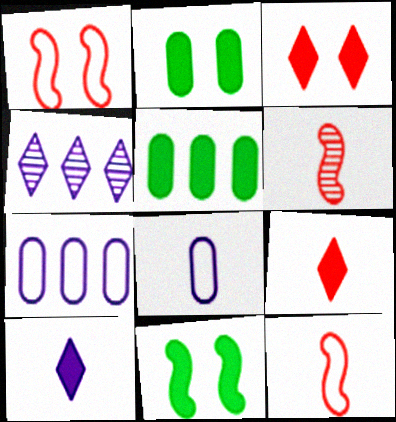[[2, 4, 12]]